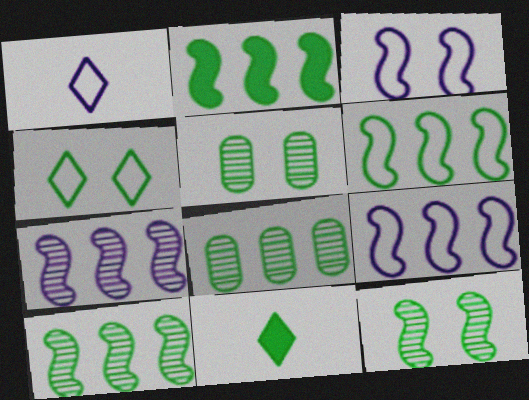[[2, 6, 10], 
[5, 6, 11]]